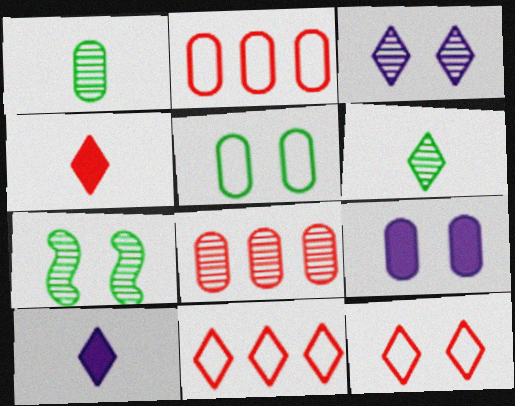[[1, 2, 9], 
[2, 7, 10], 
[7, 9, 12]]